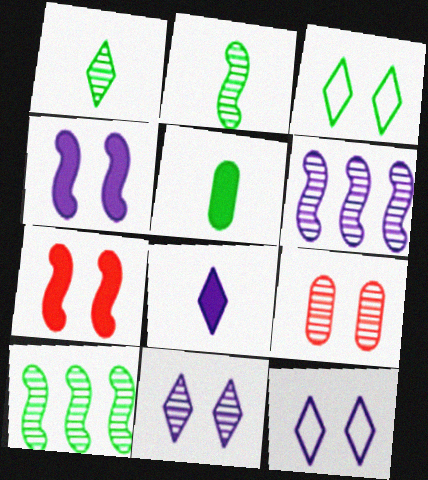[[1, 6, 9], 
[3, 4, 9], 
[3, 5, 10]]